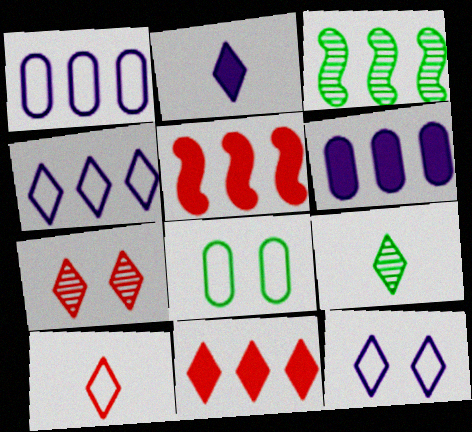[[1, 3, 11], 
[2, 9, 10], 
[7, 10, 11], 
[9, 11, 12]]